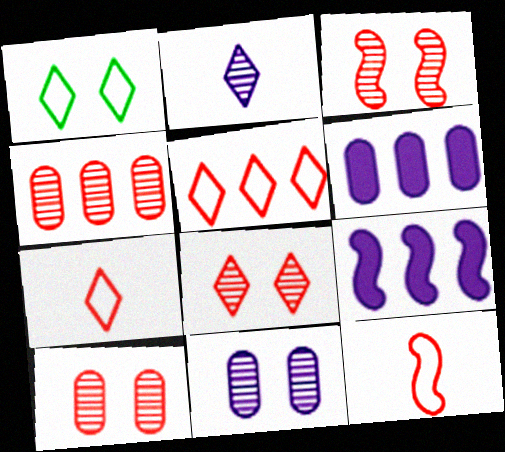[[3, 8, 10]]